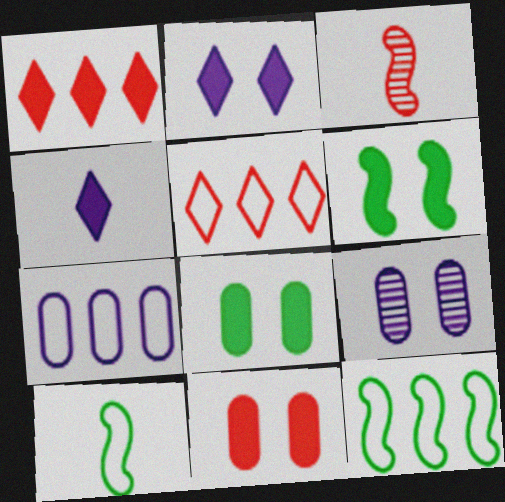[[1, 9, 10], 
[2, 6, 11], 
[3, 5, 11], 
[5, 7, 12]]